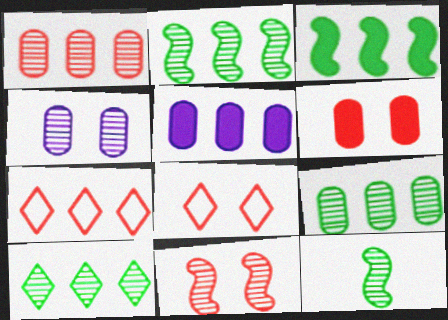[[2, 5, 7], 
[2, 9, 10], 
[5, 8, 12], 
[6, 8, 11]]